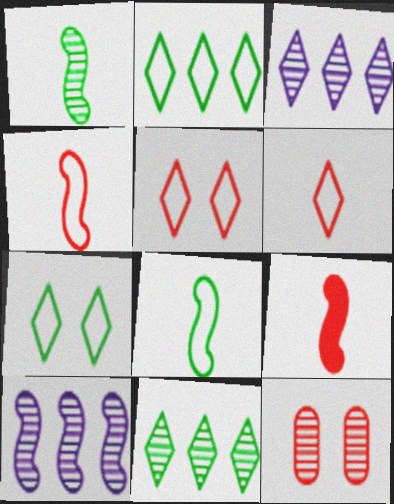[[1, 3, 12]]